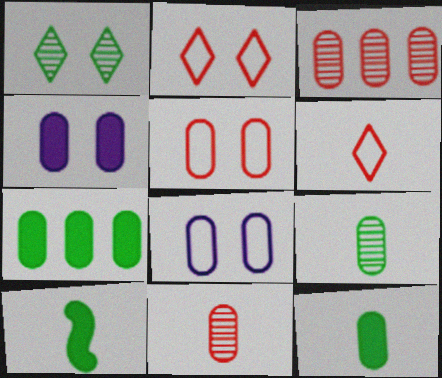[[3, 8, 12], 
[7, 8, 11]]